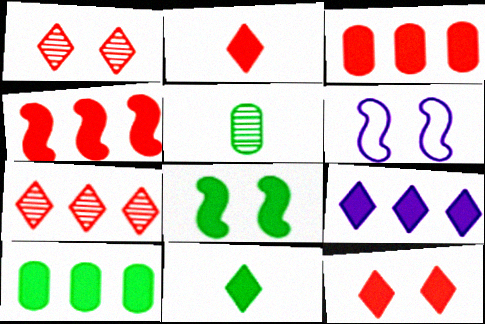[[4, 9, 10], 
[8, 10, 11], 
[9, 11, 12]]